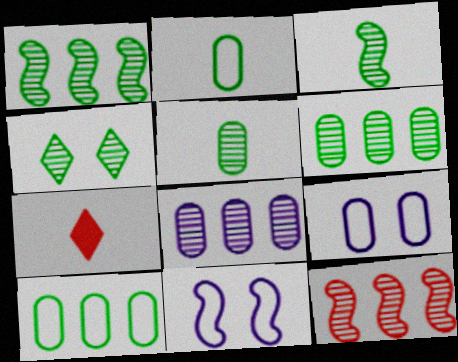[[1, 4, 5], 
[1, 7, 9], 
[3, 4, 6], 
[6, 7, 11]]